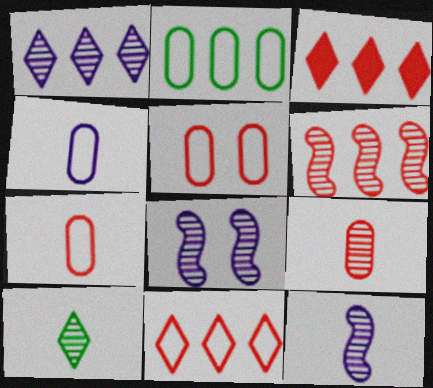[[2, 4, 5], 
[9, 10, 12]]